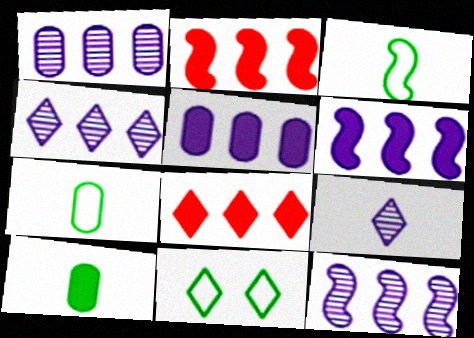[[1, 4, 12], 
[8, 9, 11]]